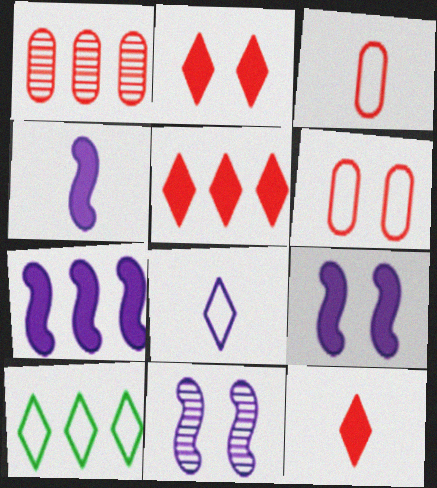[[1, 7, 10], 
[2, 5, 12], 
[4, 7, 9]]